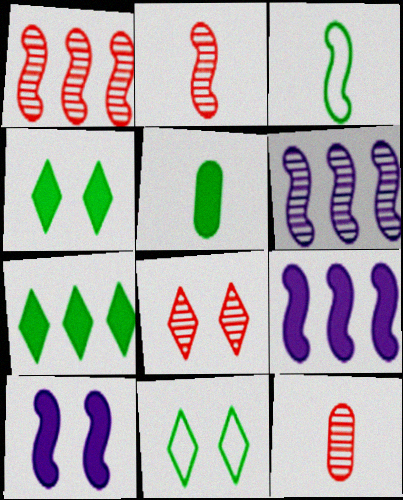[[1, 3, 10], 
[1, 8, 12], 
[9, 11, 12]]